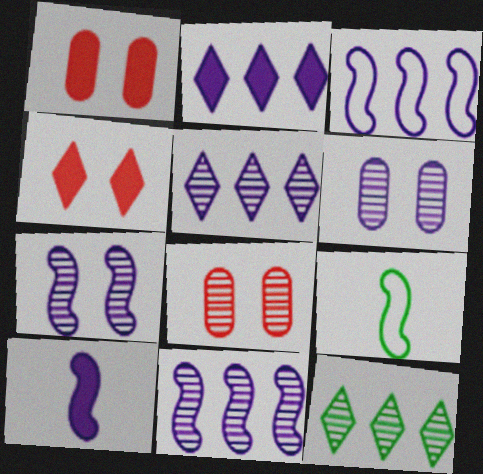[[1, 5, 9], 
[2, 8, 9], 
[3, 7, 10]]